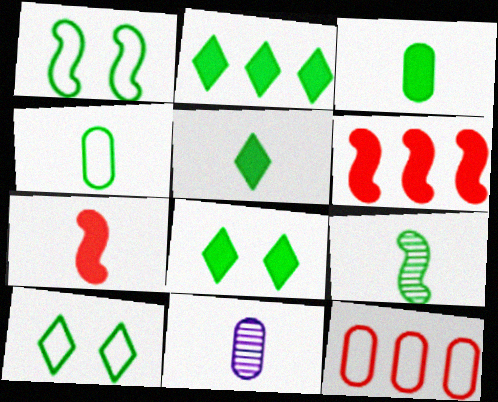[[2, 5, 8], 
[4, 5, 9], 
[6, 10, 11]]